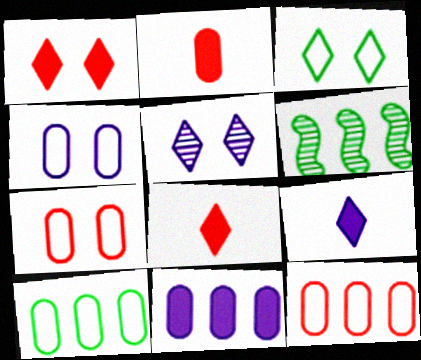[[1, 3, 5], 
[4, 6, 8], 
[6, 7, 9]]